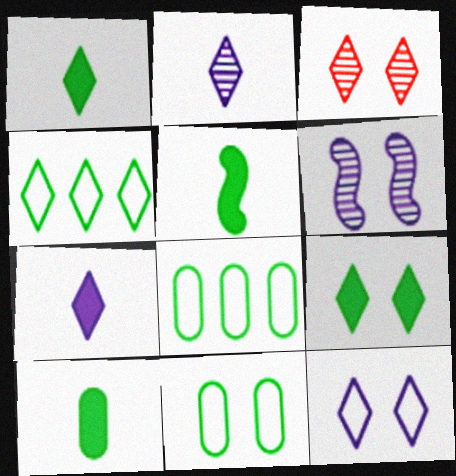[[1, 5, 10], 
[3, 4, 7], 
[3, 9, 12]]